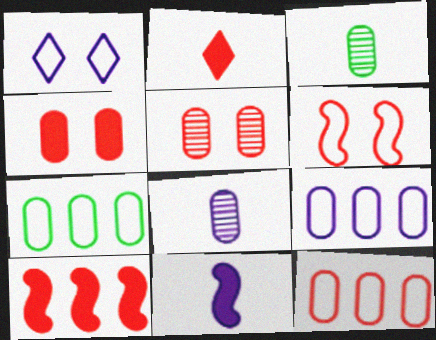[[1, 3, 10], 
[2, 4, 10], 
[3, 4, 9], 
[4, 7, 8], 
[7, 9, 12]]